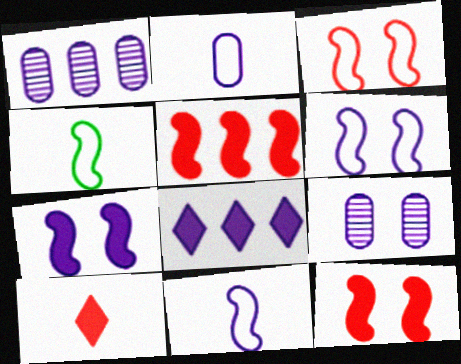[[8, 9, 11]]